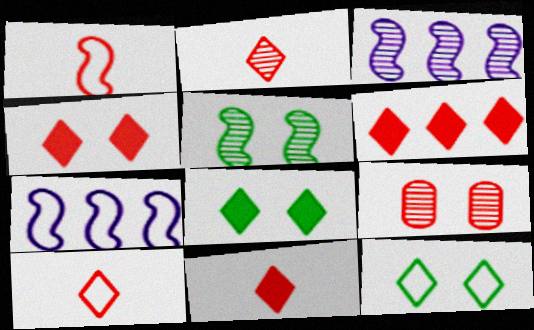[[1, 6, 9], 
[2, 10, 11], 
[4, 6, 11]]